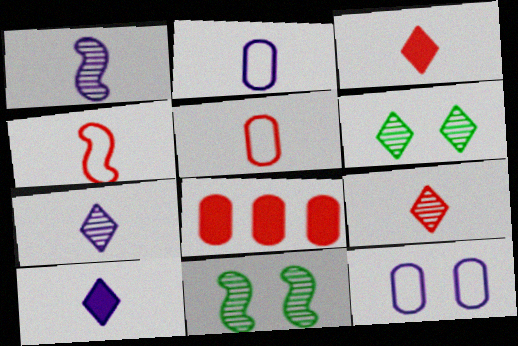[[1, 2, 10]]